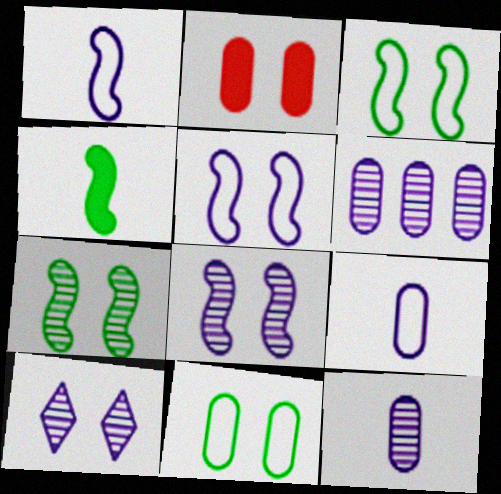[[2, 3, 10]]